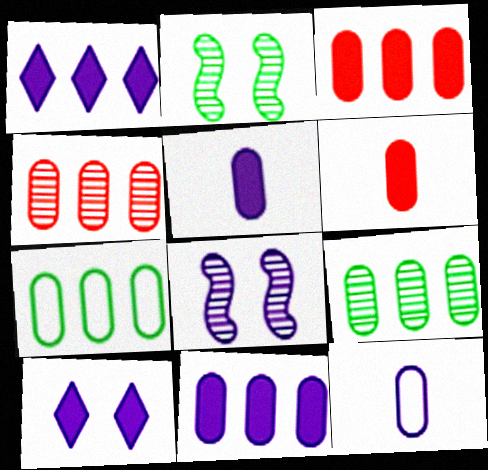[[1, 8, 12], 
[4, 7, 11]]